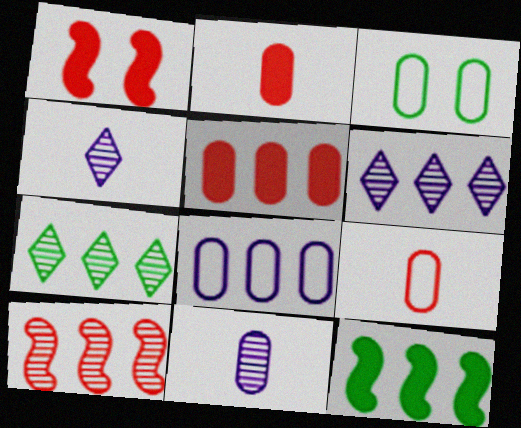[[3, 5, 11], 
[3, 8, 9]]